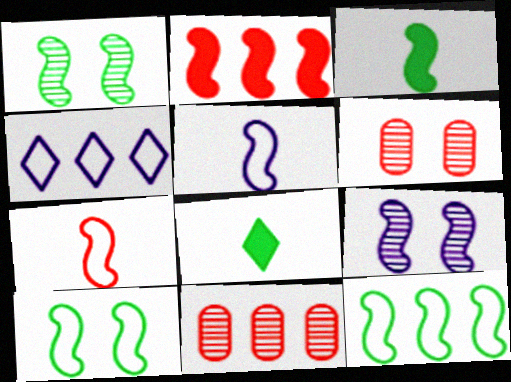[[1, 2, 5], 
[1, 3, 12], 
[3, 4, 6]]